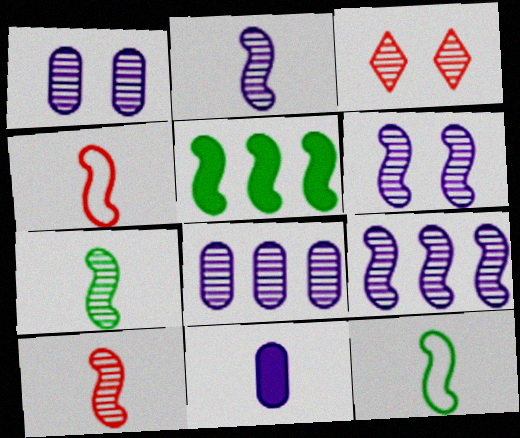[[2, 6, 9], 
[2, 7, 10], 
[3, 7, 8], 
[4, 5, 6]]